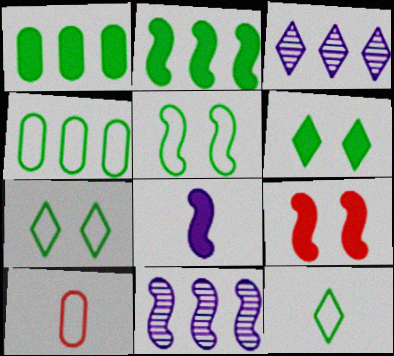[[2, 8, 9], 
[4, 5, 12], 
[6, 10, 11]]